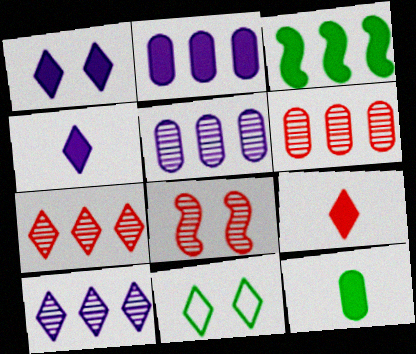[[4, 7, 11], 
[9, 10, 11]]